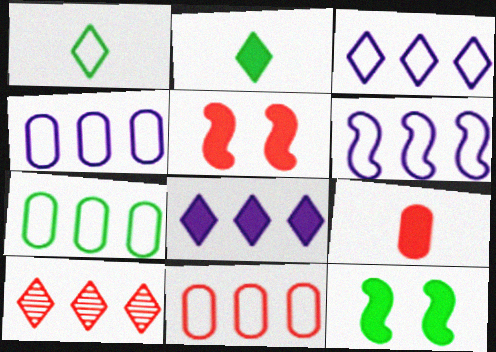[[3, 4, 6], 
[4, 7, 11], 
[8, 9, 12]]